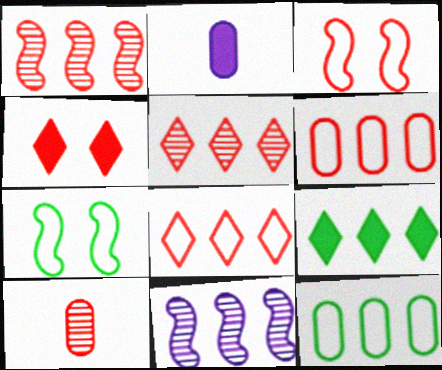[[2, 5, 7], 
[6, 9, 11]]